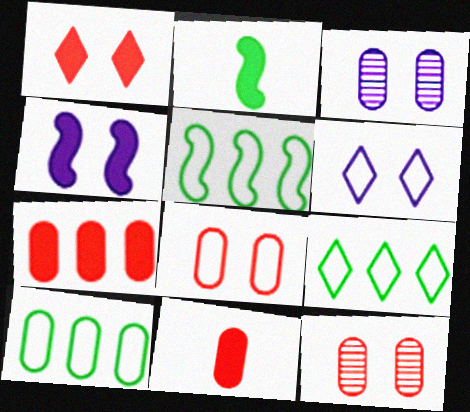[[3, 4, 6], 
[3, 10, 11], 
[5, 9, 10]]